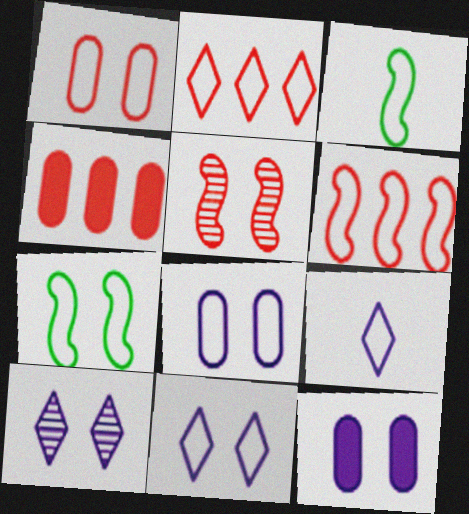[[1, 7, 11], 
[2, 3, 8], 
[3, 4, 10]]